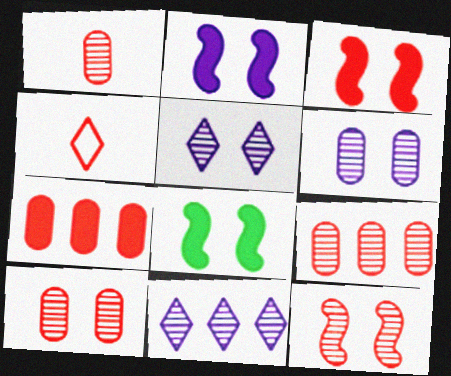[[1, 9, 10], 
[2, 3, 8], 
[3, 4, 9], 
[4, 7, 12]]